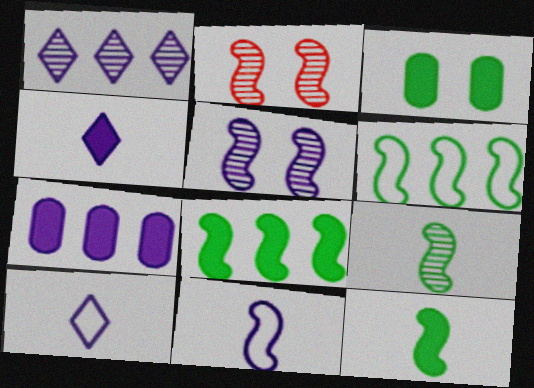[[2, 8, 11], 
[5, 7, 10]]